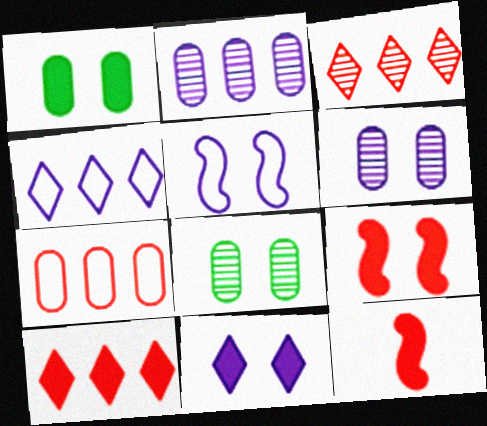[[1, 9, 11], 
[4, 8, 12], 
[5, 6, 11]]